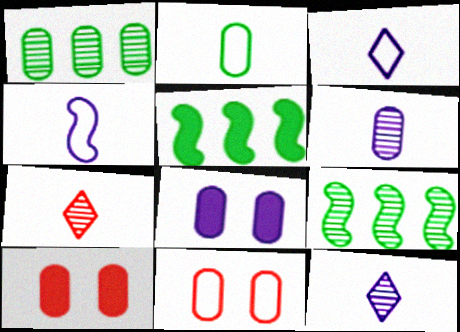[[3, 9, 10], 
[5, 11, 12]]